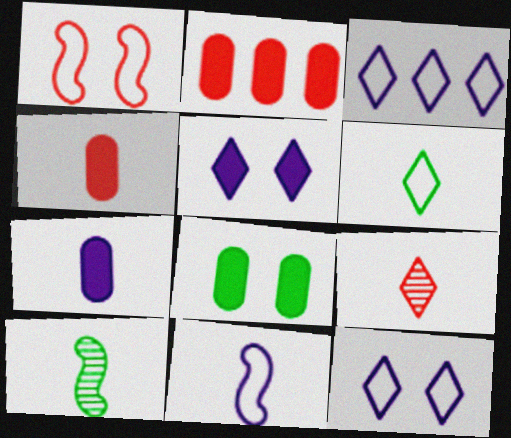[[1, 2, 9], 
[2, 7, 8], 
[2, 10, 12]]